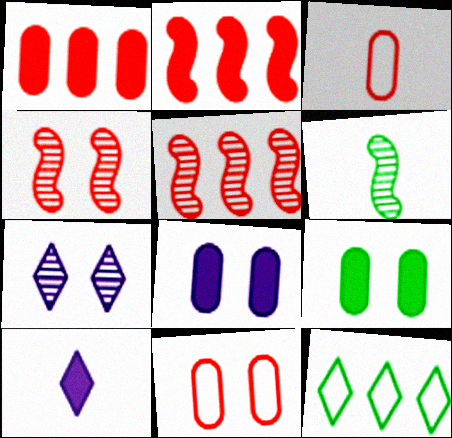[[2, 9, 10], 
[3, 6, 10], 
[6, 9, 12]]